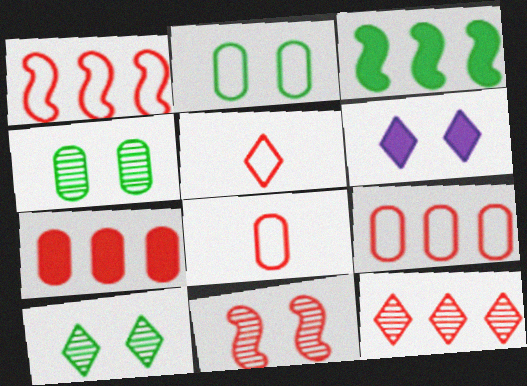[[1, 7, 12], 
[2, 6, 11], 
[5, 7, 11]]